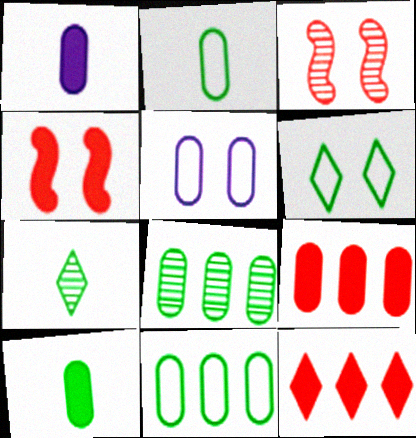[]